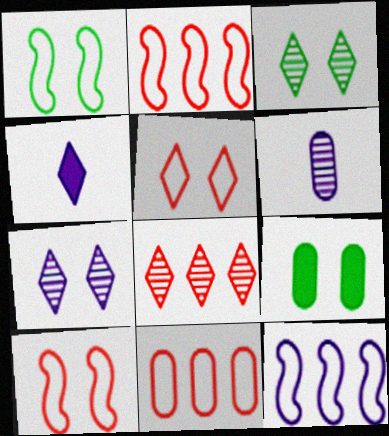[[1, 3, 9], 
[6, 9, 11], 
[7, 9, 10]]